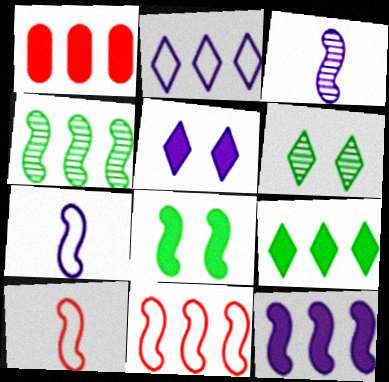[[1, 2, 4], 
[1, 6, 7], 
[1, 9, 12], 
[3, 8, 11], 
[4, 11, 12]]